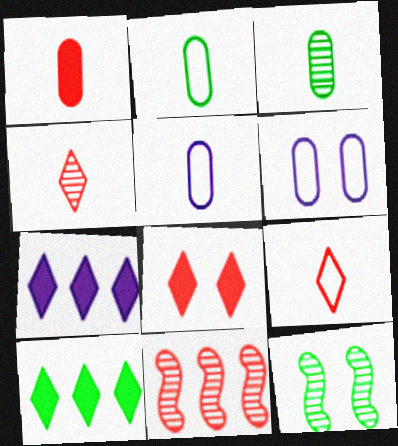[[1, 3, 5], 
[2, 10, 12], 
[6, 8, 12]]